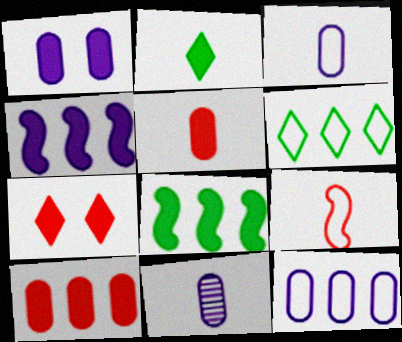[[1, 11, 12], 
[2, 9, 11]]